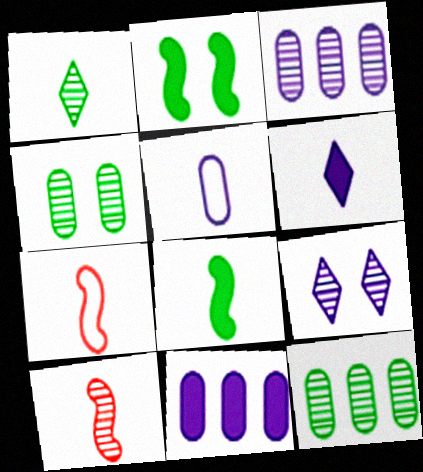[[9, 10, 12]]